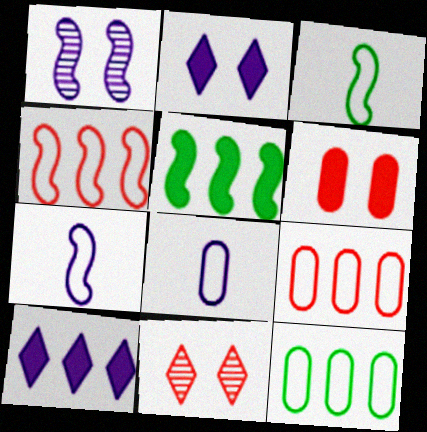[[1, 8, 10], 
[5, 8, 11]]